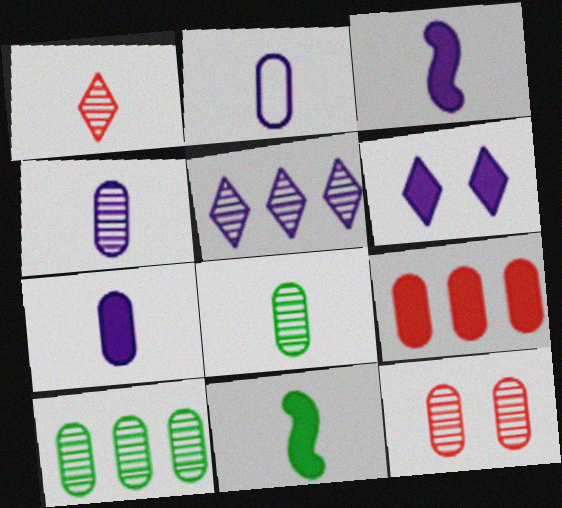[[1, 2, 11], 
[2, 4, 7], 
[4, 10, 12], 
[6, 9, 11]]